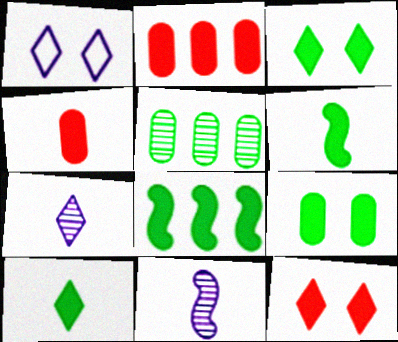[[8, 9, 10]]